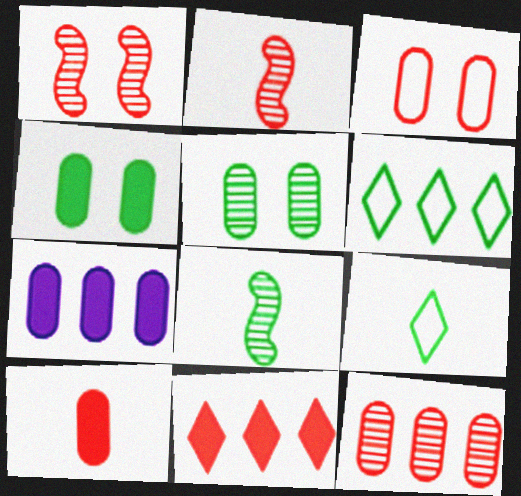[[1, 7, 9], 
[2, 3, 11], 
[3, 10, 12], 
[4, 6, 8], 
[4, 7, 10]]